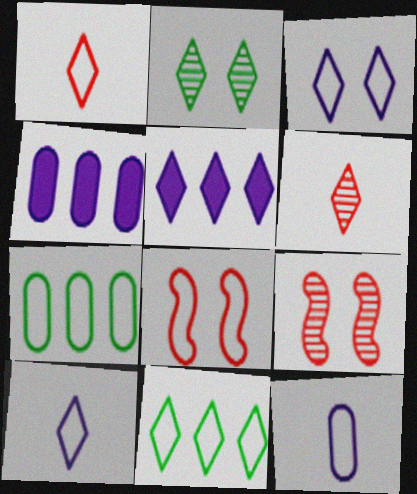[[1, 2, 5], 
[1, 3, 11], 
[7, 8, 10], 
[8, 11, 12]]